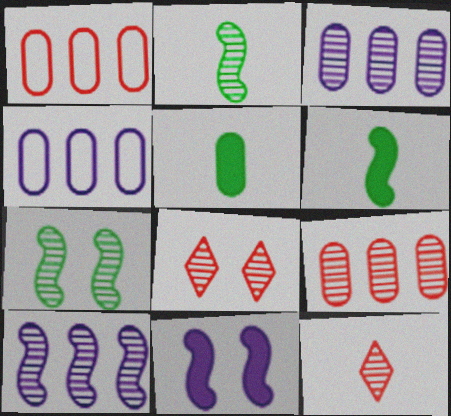[[2, 3, 8], 
[3, 7, 12], 
[4, 6, 8]]